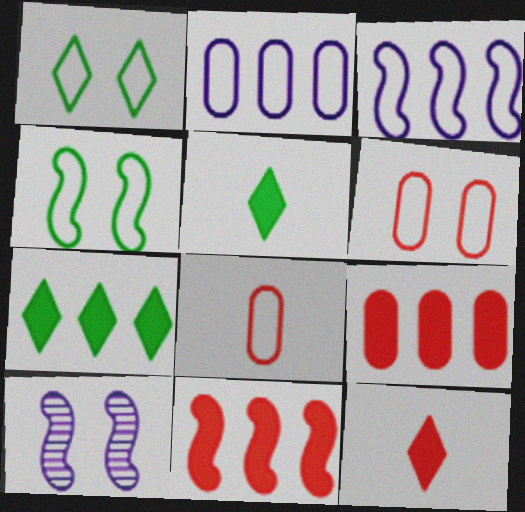[[1, 3, 8], 
[7, 8, 10]]